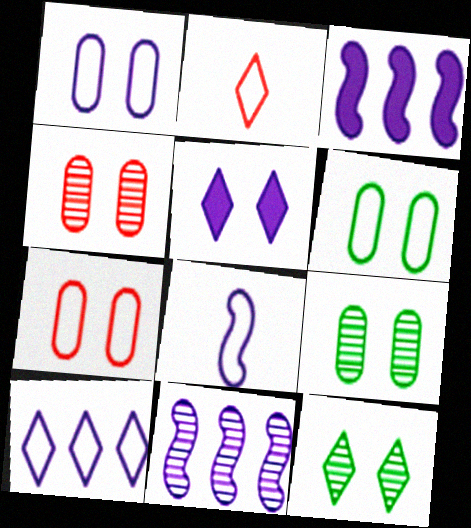[[1, 6, 7], 
[1, 8, 10], 
[2, 3, 9]]